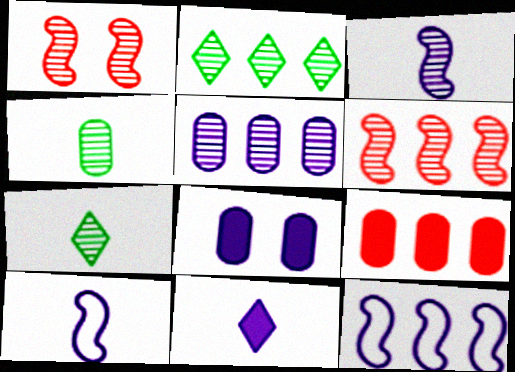[[1, 5, 7], 
[2, 5, 6], 
[2, 9, 12]]